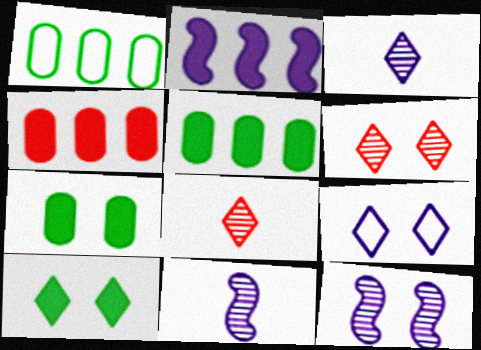[[6, 9, 10]]